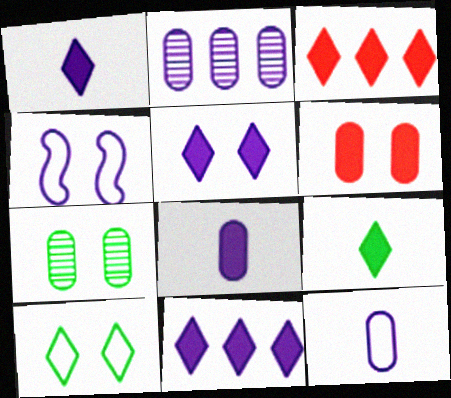[[1, 2, 4], 
[1, 5, 11], 
[3, 5, 9]]